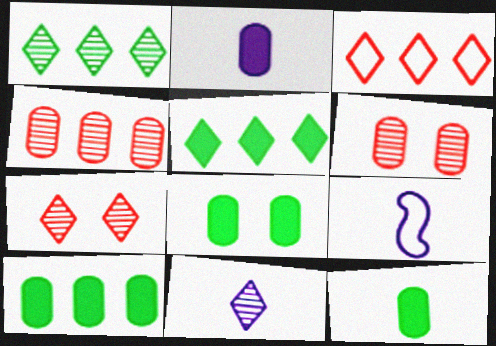[[1, 7, 11], 
[2, 9, 11], 
[5, 6, 9], 
[7, 9, 10], 
[8, 10, 12]]